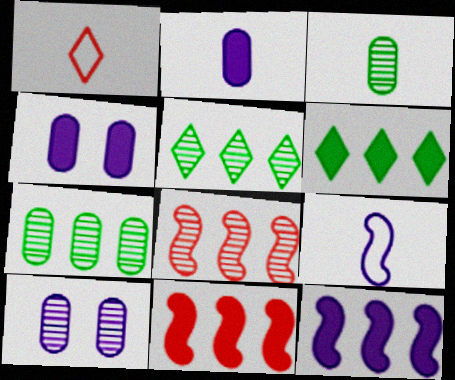[]